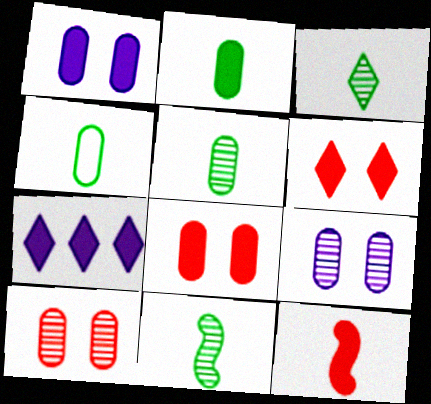[[2, 4, 5], 
[3, 5, 11]]